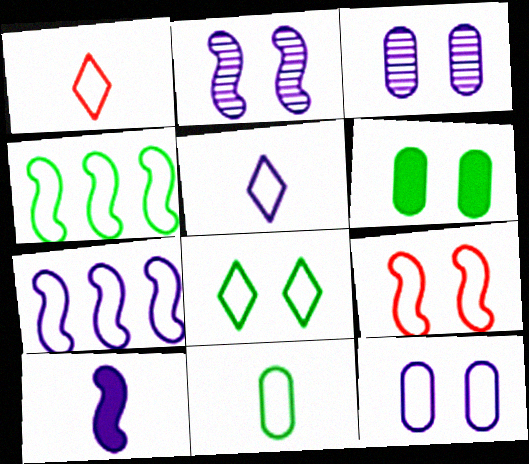[[1, 4, 12], 
[2, 7, 10], 
[4, 8, 11], 
[5, 7, 12], 
[8, 9, 12]]